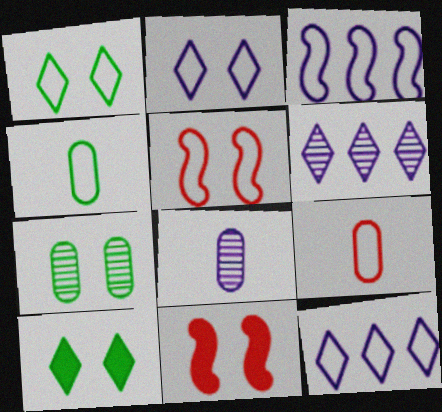[[1, 3, 9], 
[2, 7, 11], 
[4, 5, 12], 
[4, 6, 11]]